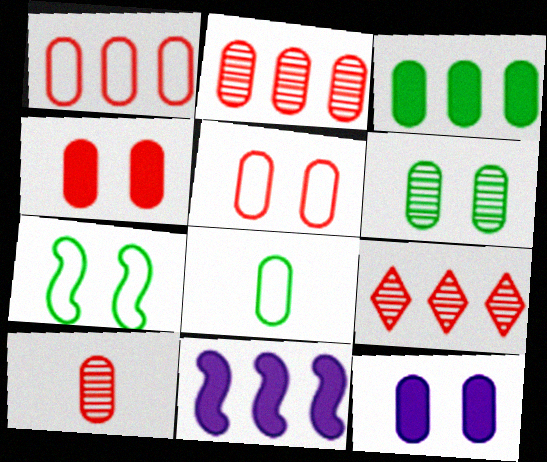[[1, 4, 10], 
[2, 8, 12], 
[3, 6, 8], 
[5, 6, 12]]